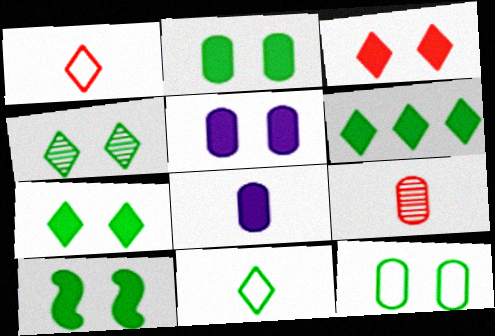[[2, 7, 10], 
[3, 5, 10], 
[4, 6, 11], 
[4, 10, 12]]